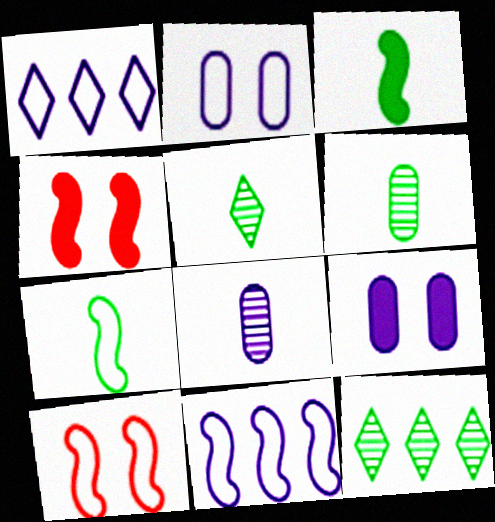[[1, 4, 6], 
[7, 10, 11]]